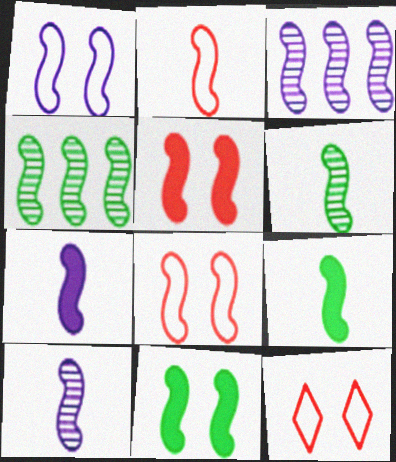[[1, 3, 7], 
[2, 3, 11], 
[2, 6, 7], 
[2, 9, 10], 
[3, 8, 9], 
[4, 7, 8]]